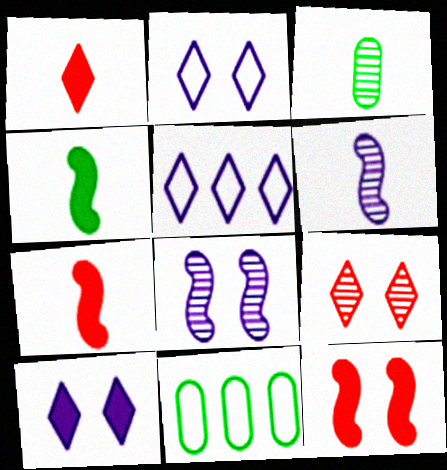[[1, 8, 11], 
[3, 5, 12]]